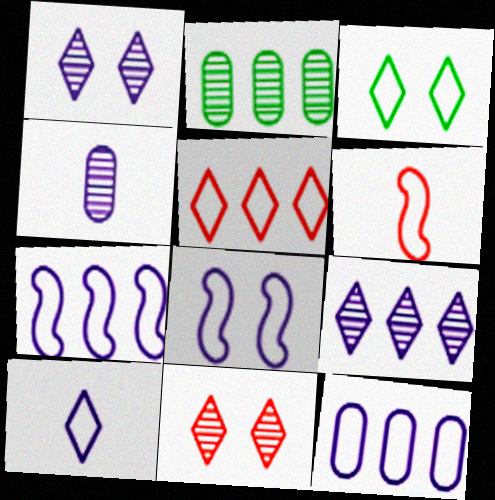[[3, 5, 10], 
[3, 6, 12], 
[8, 10, 12]]